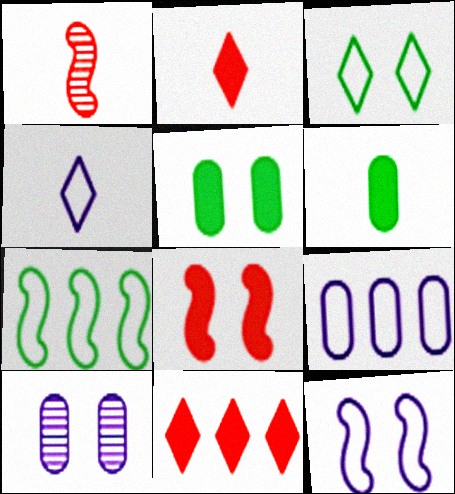[[1, 4, 6], 
[2, 7, 10], 
[3, 8, 10], 
[4, 9, 12]]